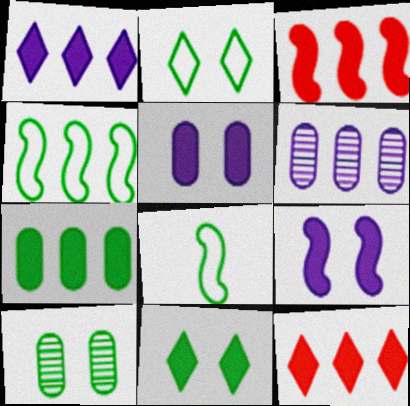[[1, 3, 7], 
[4, 6, 12]]